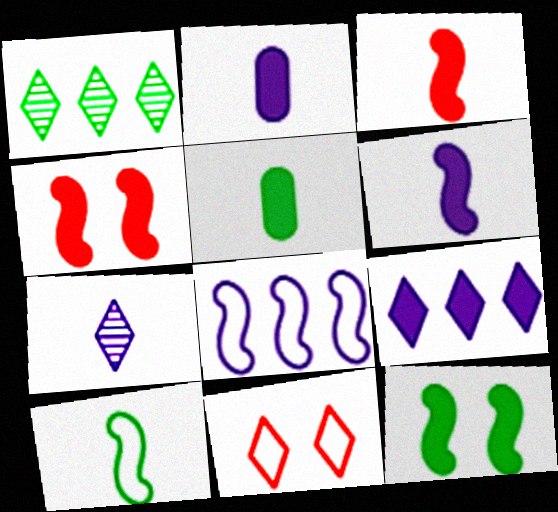[[4, 5, 9]]